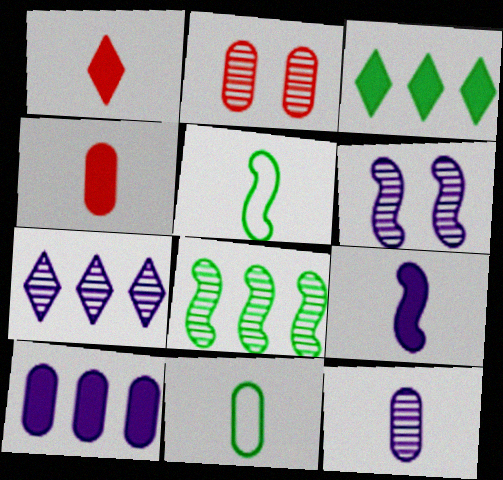[[1, 5, 12], 
[2, 10, 11], 
[4, 11, 12], 
[6, 7, 12]]